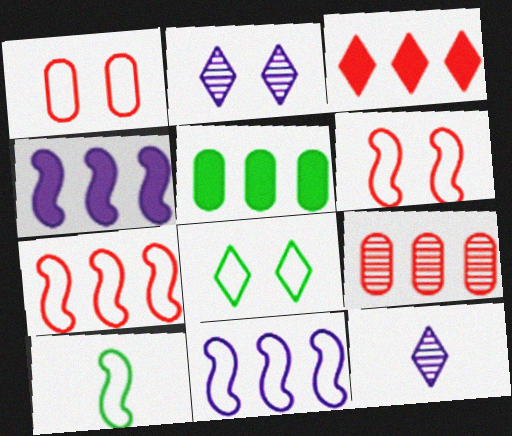[[3, 4, 5], 
[3, 7, 9], 
[3, 8, 12], 
[5, 6, 12], 
[6, 10, 11]]